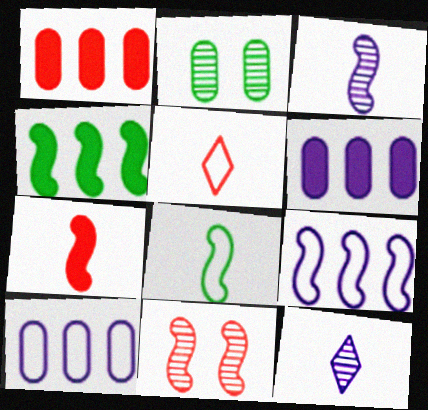[[1, 5, 11], 
[3, 7, 8]]